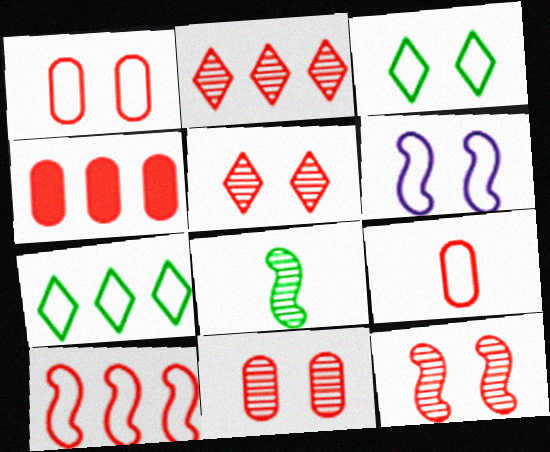[[1, 3, 6], 
[2, 4, 10], 
[4, 9, 11], 
[5, 11, 12], 
[6, 7, 9]]